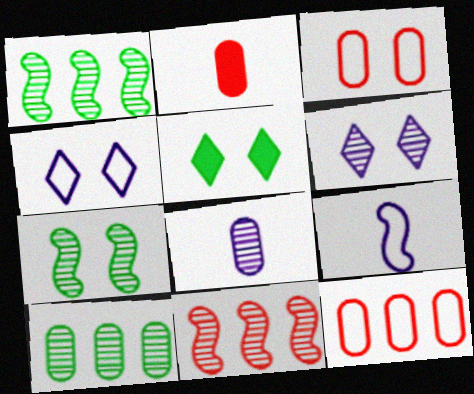[[1, 2, 4]]